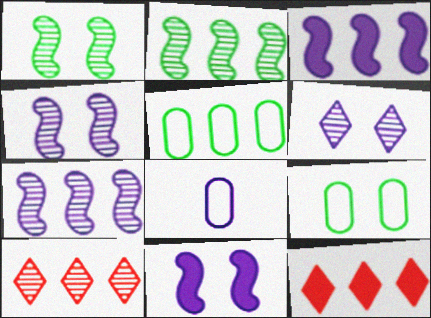[[1, 8, 12], 
[3, 5, 10], 
[3, 6, 8], 
[5, 7, 12]]